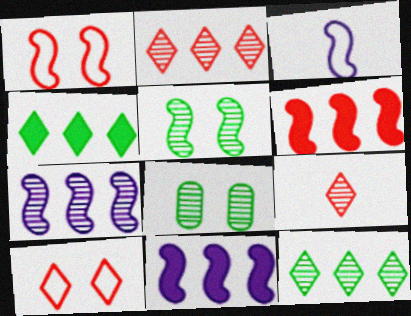[[3, 5, 6], 
[7, 8, 9]]